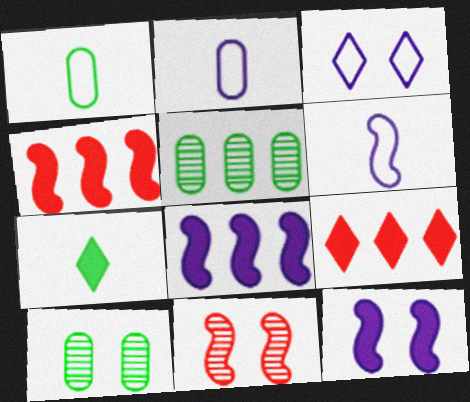[[6, 9, 10]]